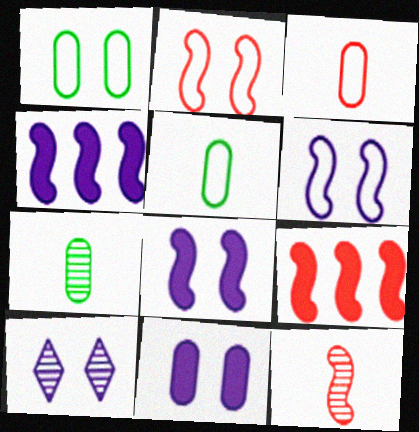[[2, 9, 12], 
[5, 9, 10], 
[6, 10, 11]]